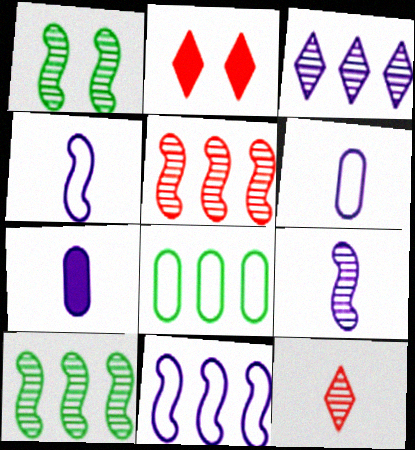[[1, 5, 9], 
[2, 6, 10], 
[2, 8, 9]]